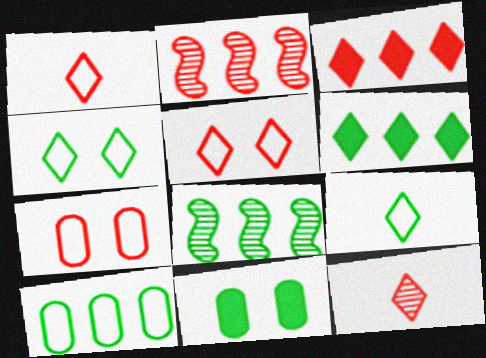[[3, 5, 12], 
[6, 8, 10], 
[8, 9, 11]]